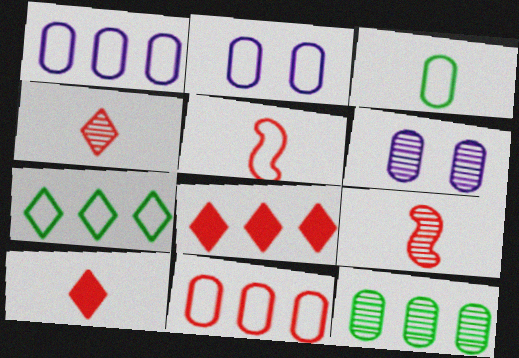[[2, 3, 11], 
[2, 5, 7]]